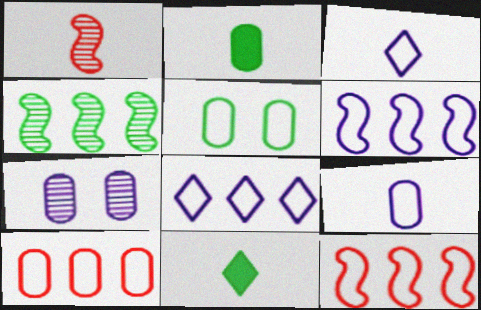[[1, 2, 3], 
[1, 9, 11], 
[2, 7, 10], 
[3, 5, 12], 
[4, 5, 11], 
[5, 9, 10], 
[7, 11, 12]]